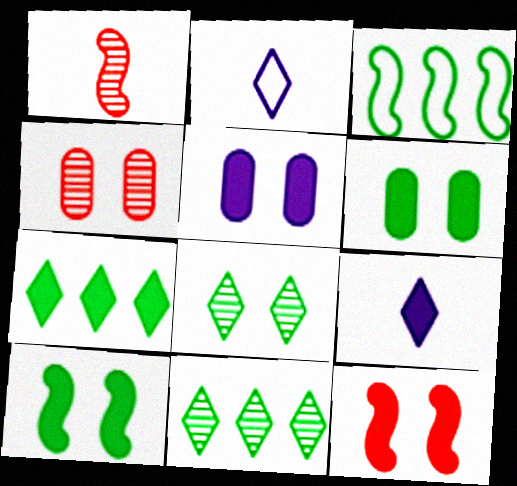[[3, 4, 9]]